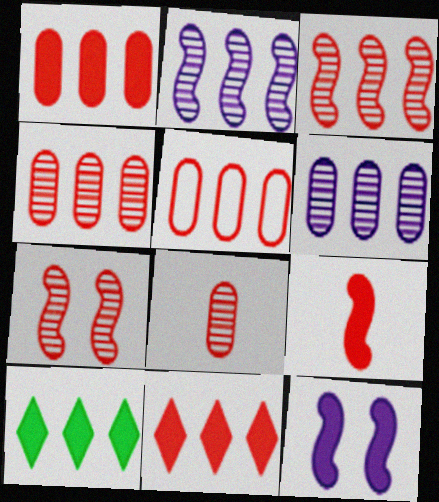[[1, 4, 5], 
[2, 5, 10], 
[3, 5, 11]]